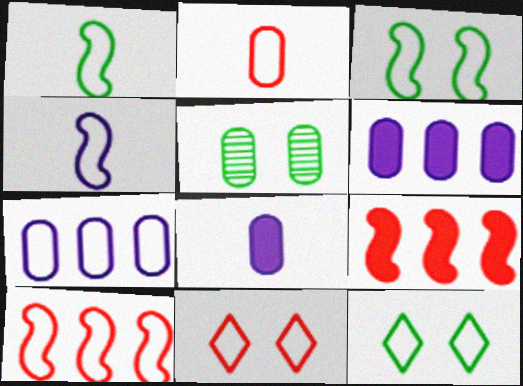[[1, 7, 11], 
[2, 5, 6], 
[2, 10, 11], 
[3, 4, 10]]